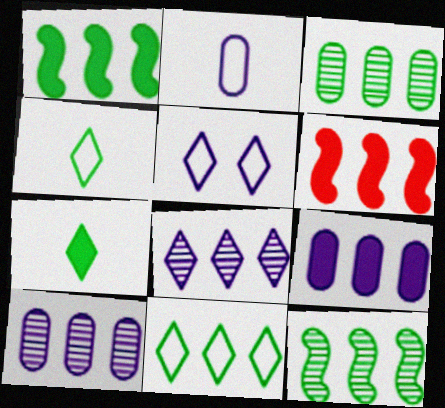[[1, 3, 11], 
[6, 10, 11]]